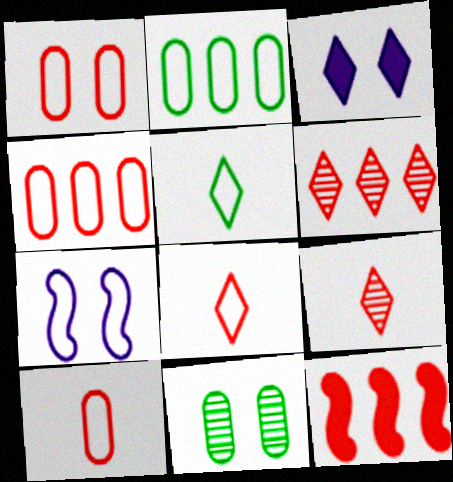[[1, 4, 10], 
[1, 9, 12], 
[2, 7, 8], 
[3, 5, 6], 
[4, 5, 7], 
[4, 6, 12]]